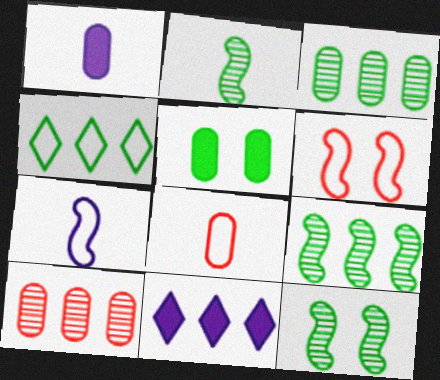[[2, 4, 5], 
[2, 9, 12], 
[8, 11, 12]]